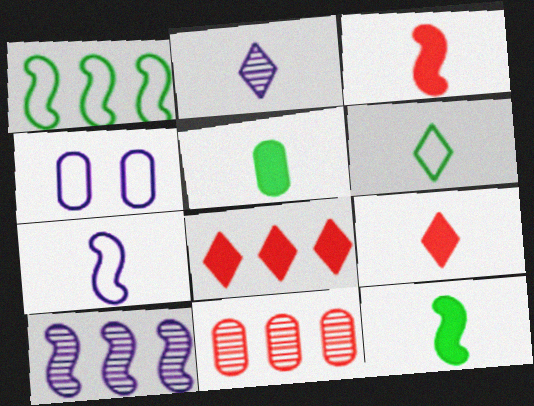[[2, 6, 9], 
[4, 5, 11]]